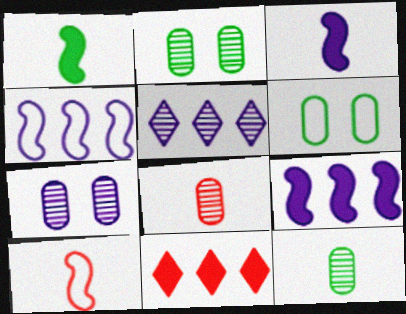[]